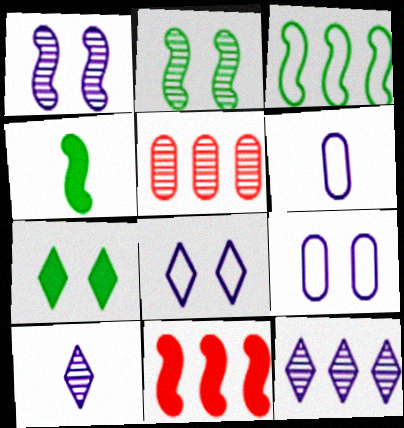[[2, 3, 4], 
[2, 5, 10], 
[4, 5, 8]]